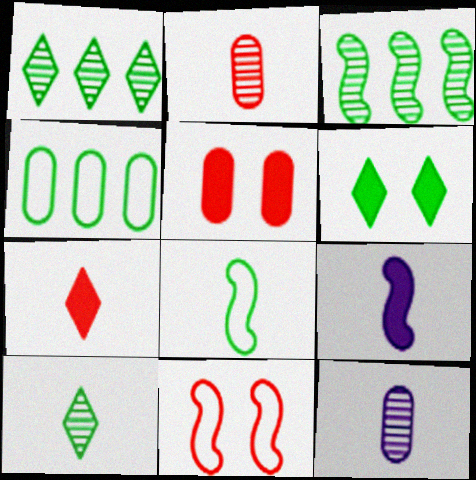[[3, 9, 11], 
[4, 5, 12], 
[7, 8, 12]]